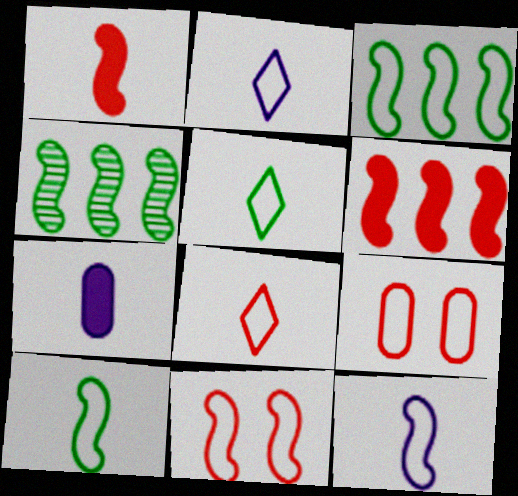[[2, 3, 9], 
[2, 5, 8], 
[3, 11, 12]]